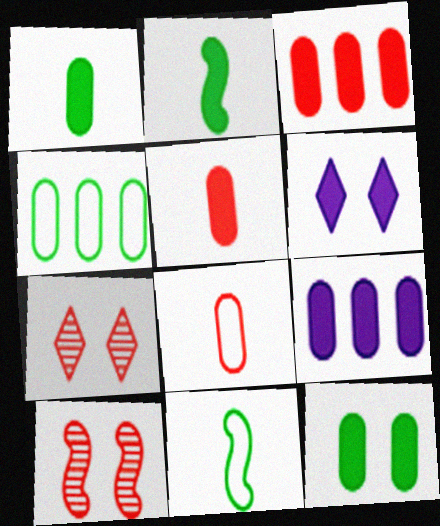[[2, 3, 6], 
[5, 9, 12], 
[7, 9, 11]]